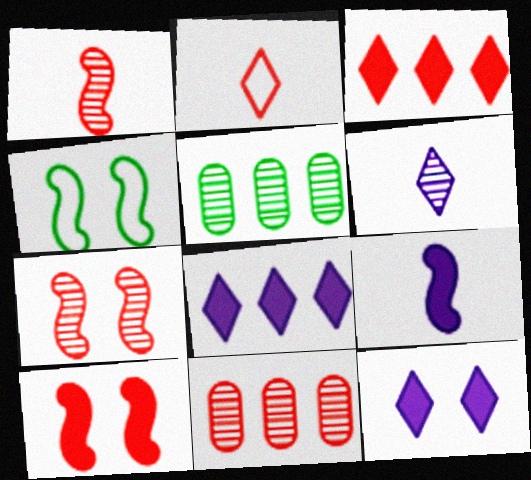[[2, 10, 11], 
[5, 6, 7]]